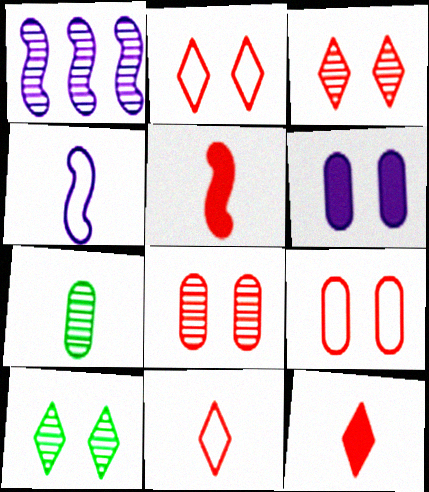[[1, 3, 7], 
[4, 7, 12]]